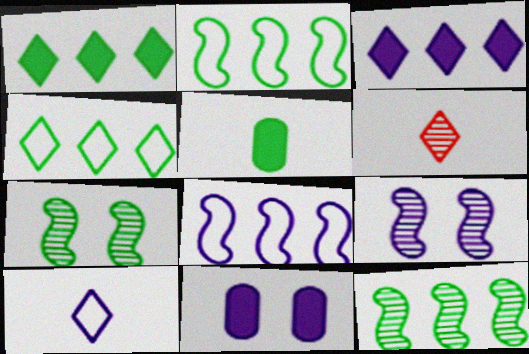[[2, 6, 11], 
[4, 5, 7]]